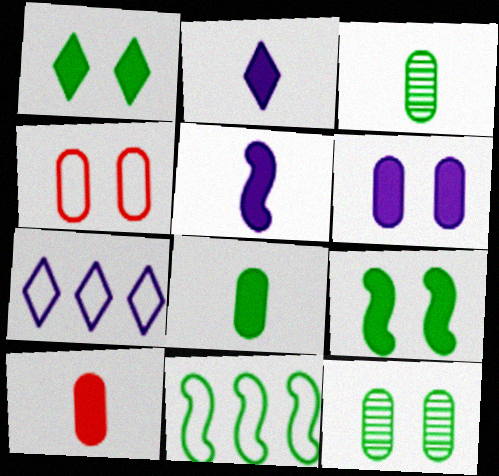[[1, 3, 11], 
[4, 6, 12]]